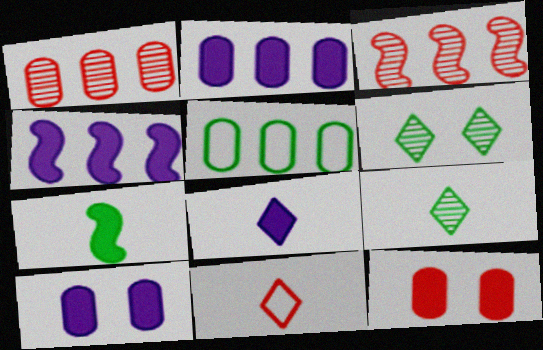[[1, 2, 5], 
[3, 11, 12], 
[4, 8, 10], 
[5, 6, 7], 
[8, 9, 11]]